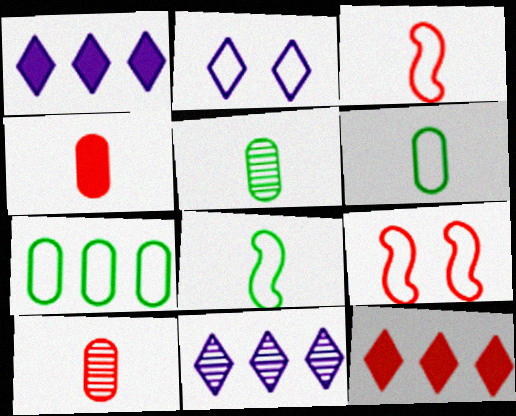[[1, 5, 9], 
[2, 3, 7], 
[9, 10, 12]]